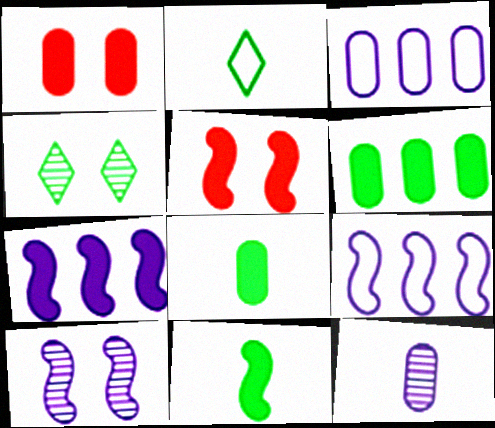[[5, 7, 11]]